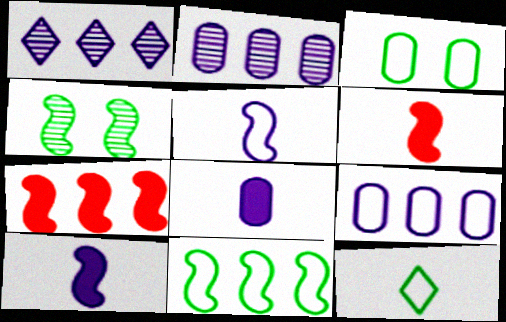[[1, 3, 6], 
[3, 11, 12], 
[4, 5, 7]]